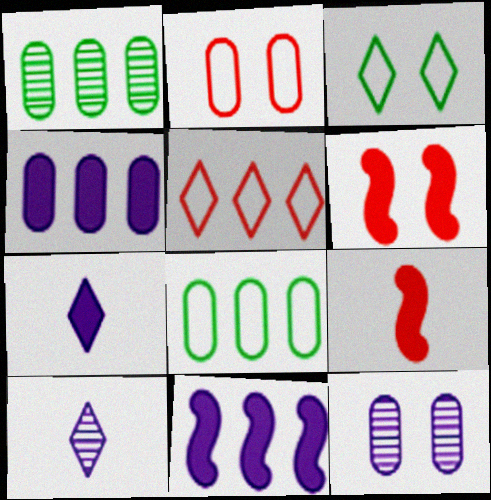[[1, 5, 11], 
[3, 6, 12], 
[6, 8, 10]]